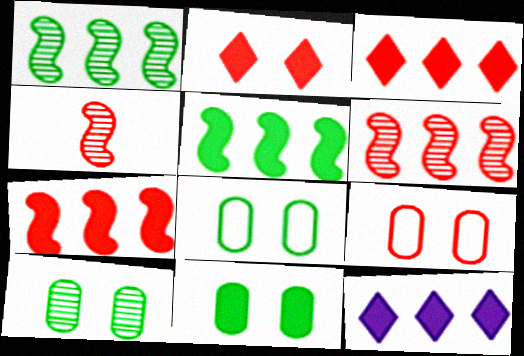[[3, 4, 9], 
[4, 8, 12], 
[8, 10, 11]]